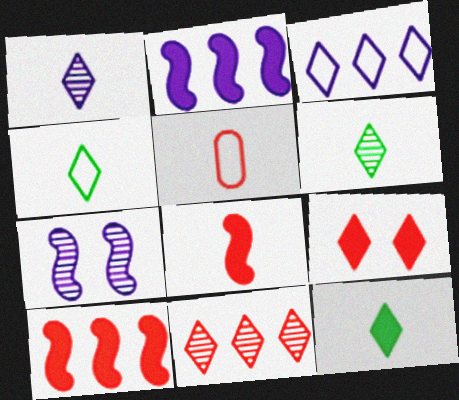[[3, 6, 9], 
[4, 6, 12]]